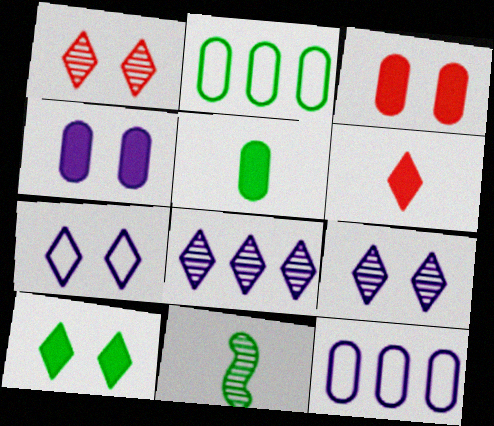[[1, 7, 10], 
[2, 10, 11]]